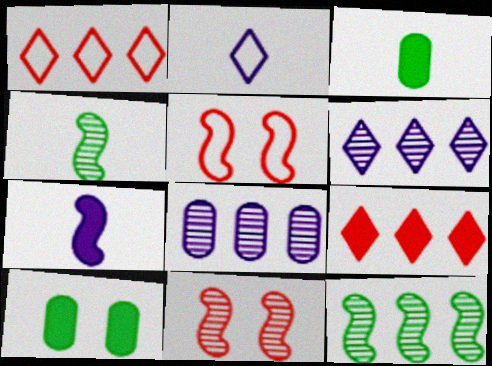[[3, 5, 6], 
[5, 7, 12], 
[7, 9, 10]]